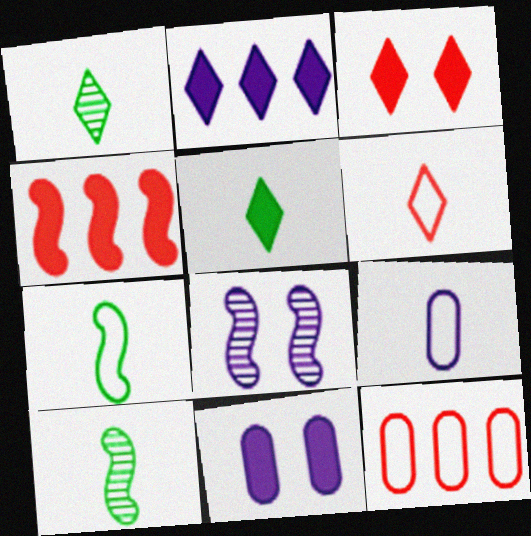[[2, 3, 5], 
[2, 8, 9], 
[4, 5, 11], 
[4, 7, 8], 
[5, 8, 12], 
[6, 7, 9]]